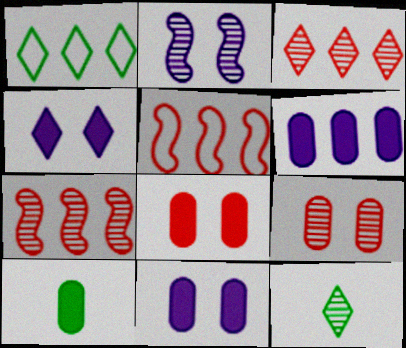[[1, 6, 7], 
[5, 11, 12], 
[6, 8, 10]]